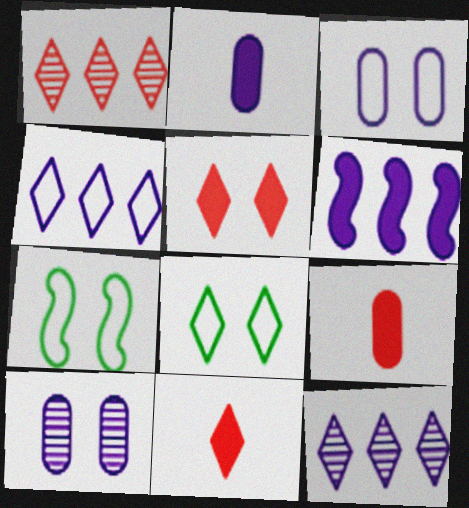[[1, 2, 7], 
[5, 7, 10], 
[7, 9, 12], 
[8, 11, 12]]